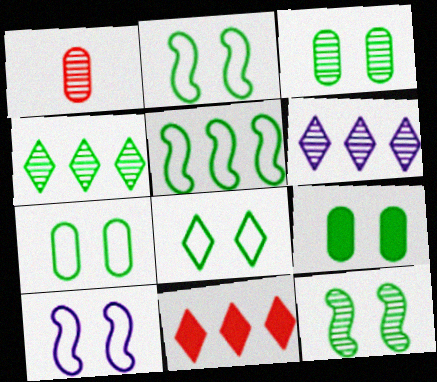[[1, 6, 12], 
[2, 7, 8], 
[3, 7, 9], 
[8, 9, 12]]